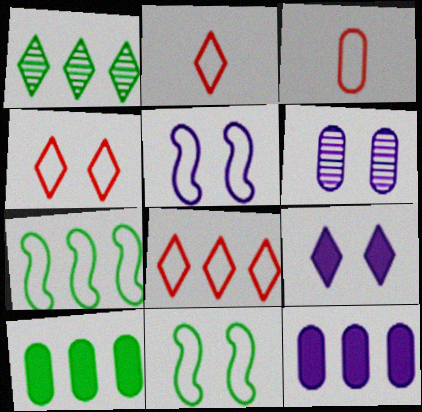[[1, 2, 9], 
[1, 7, 10], 
[2, 4, 8], 
[3, 6, 10], 
[5, 6, 9]]